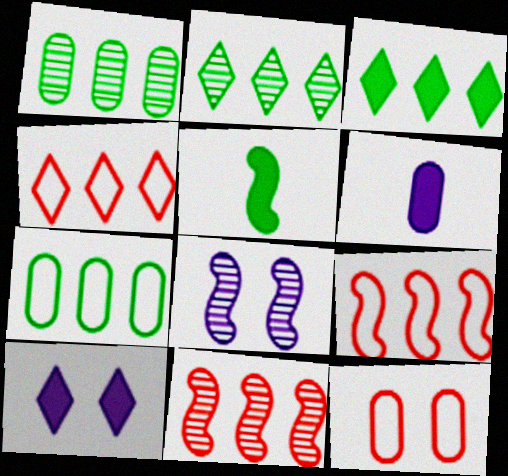[[1, 6, 12], 
[5, 8, 9]]